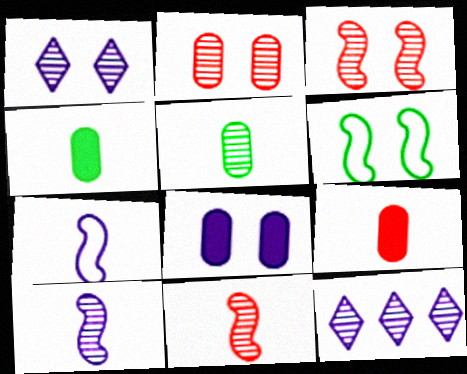[[3, 5, 12], 
[6, 9, 12], 
[7, 8, 12]]